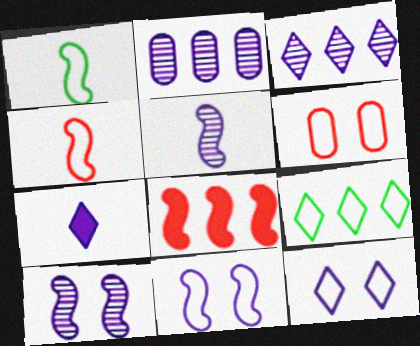[[1, 8, 10], 
[2, 7, 11], 
[2, 8, 9], 
[3, 7, 12]]